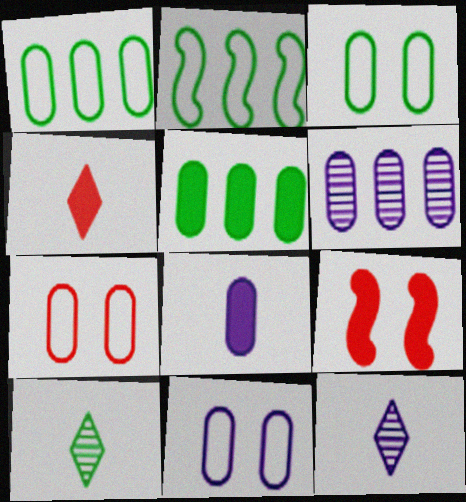[[1, 9, 12], 
[3, 7, 11], 
[6, 8, 11]]